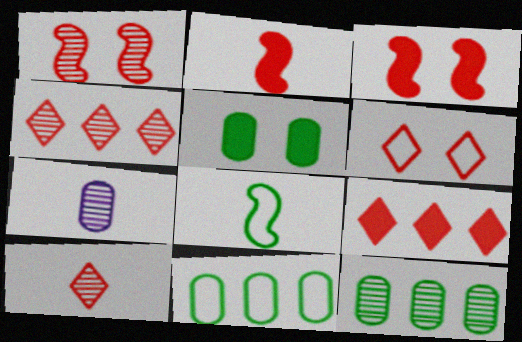[[6, 9, 10]]